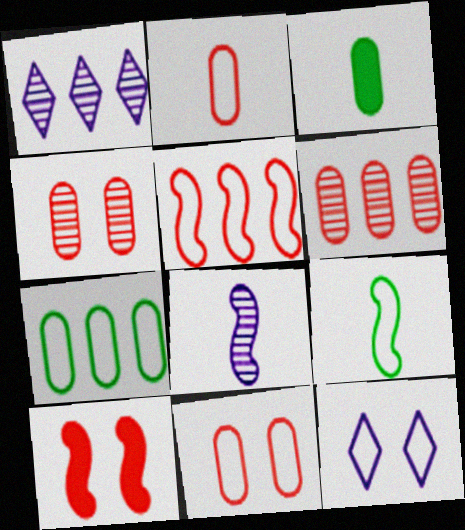[]